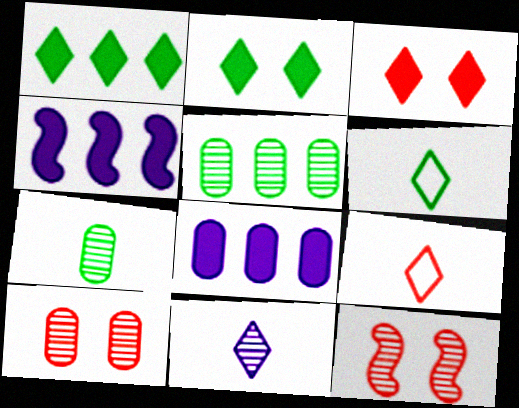[[4, 6, 10], 
[5, 11, 12], 
[6, 8, 12]]